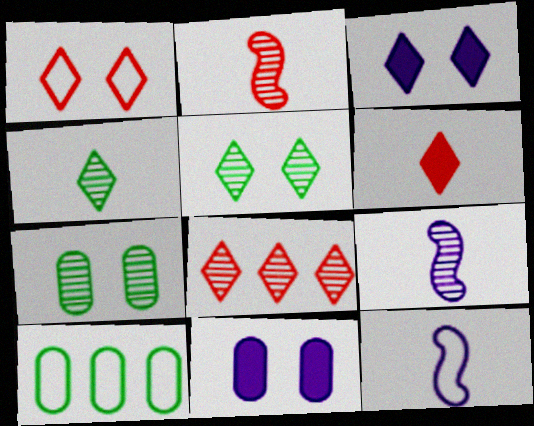[[1, 3, 5], 
[1, 6, 8], 
[1, 10, 12], 
[2, 3, 10], 
[7, 8, 9]]